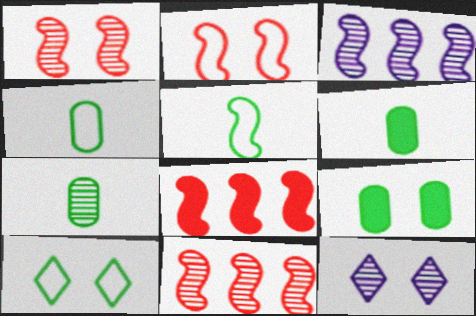[[2, 9, 12], 
[4, 6, 7], 
[4, 8, 12], 
[7, 11, 12]]